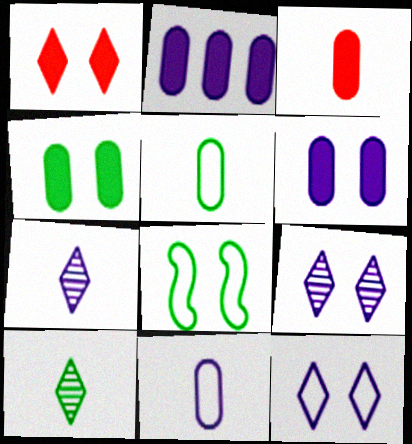[[2, 3, 4]]